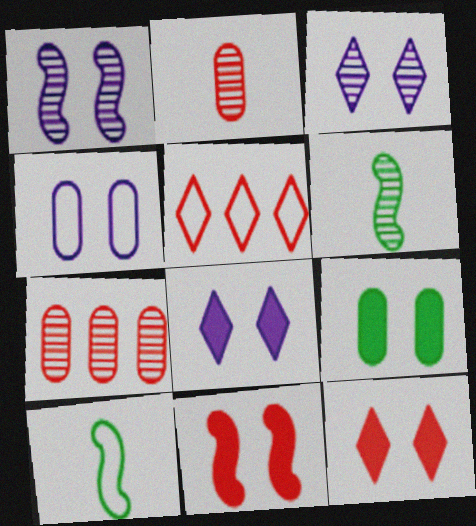[[1, 4, 8], 
[2, 5, 11], 
[3, 6, 7], 
[4, 5, 10], 
[7, 8, 10], 
[8, 9, 11]]